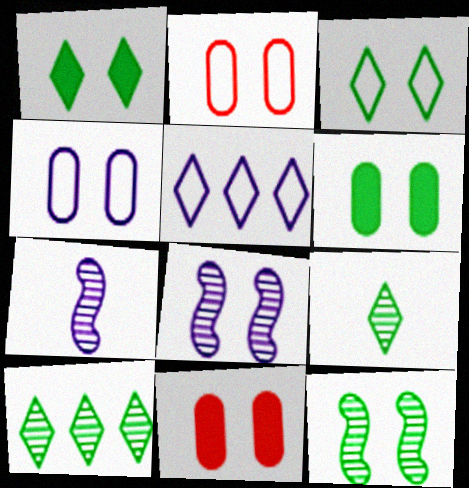[[1, 2, 8], 
[3, 6, 12], 
[3, 8, 11]]